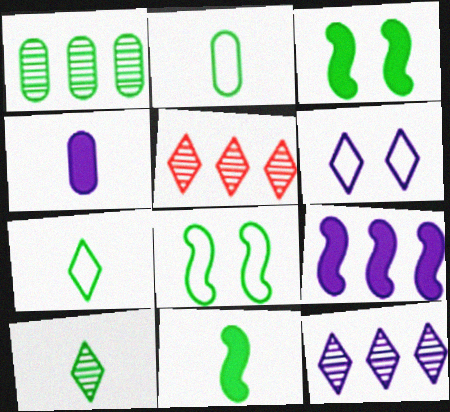[[1, 3, 7], 
[2, 10, 11], 
[4, 5, 8]]